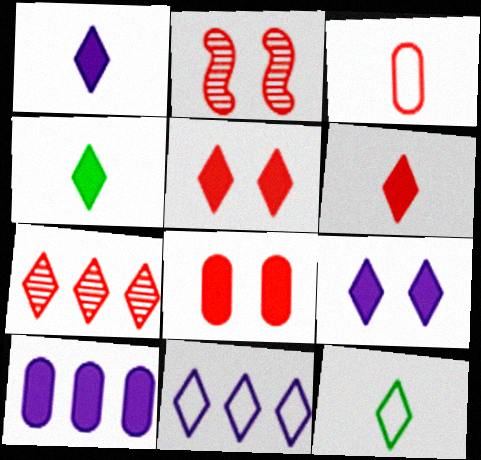[[1, 4, 6], 
[2, 10, 12], 
[7, 9, 12]]